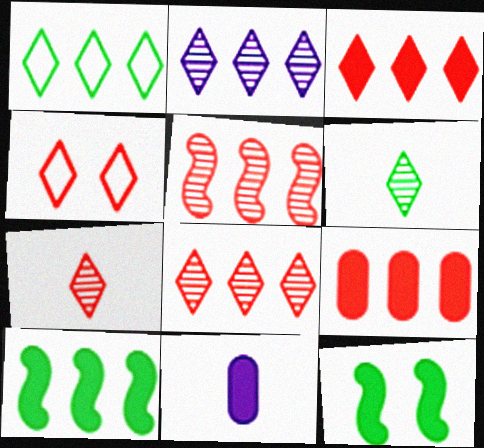[[1, 2, 3], 
[3, 4, 7], 
[3, 11, 12]]